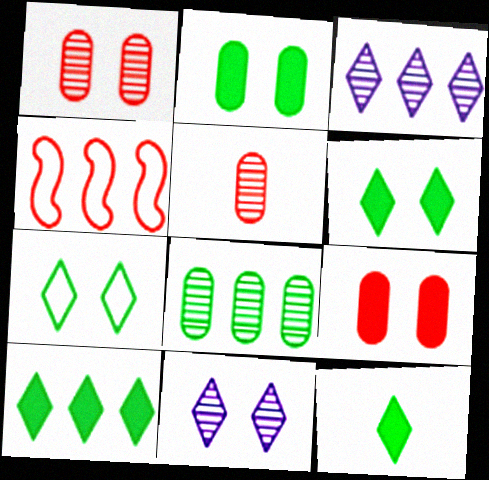[[6, 10, 12]]